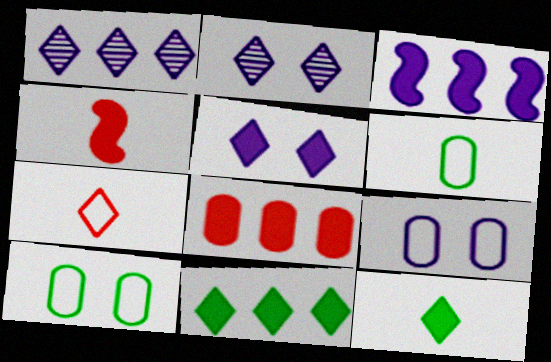[[1, 4, 10], 
[2, 7, 11], 
[3, 8, 11]]